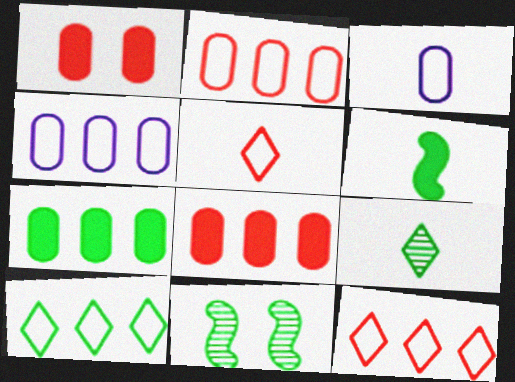[]